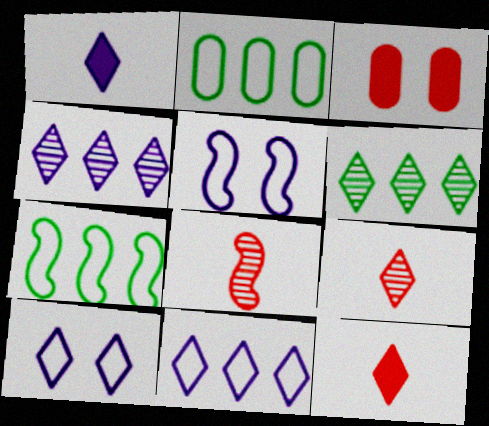[[1, 4, 10], 
[6, 10, 12]]